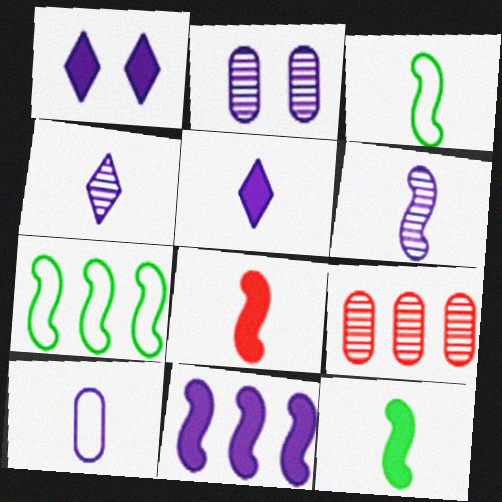[[1, 3, 9], 
[3, 6, 8], 
[5, 6, 10]]